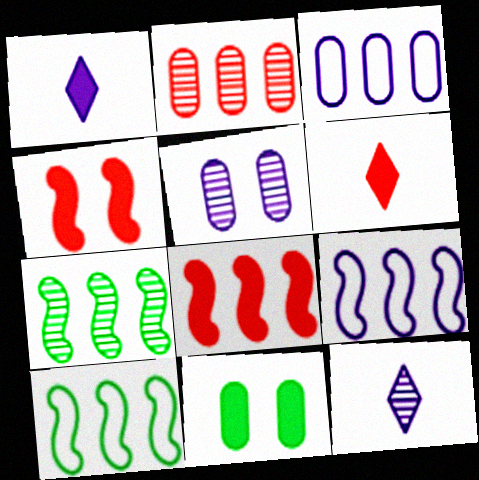[[1, 5, 9], 
[1, 8, 11], 
[5, 6, 10], 
[7, 8, 9]]